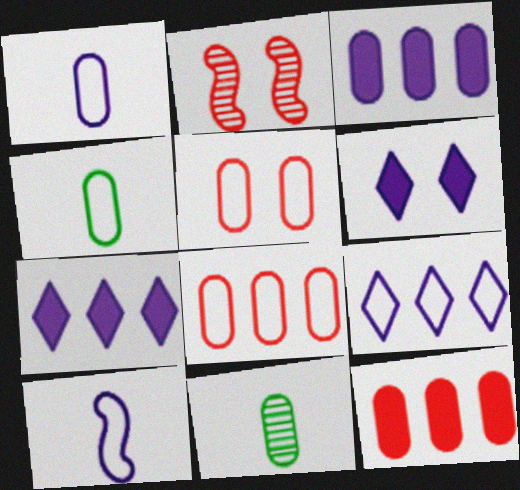[[2, 4, 7], 
[3, 5, 11]]